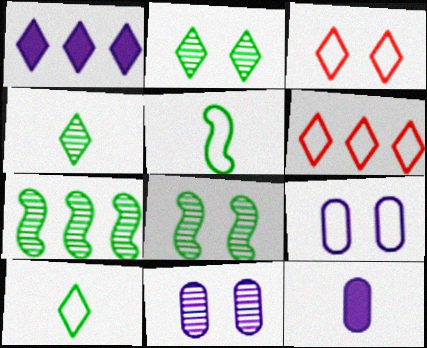[[1, 3, 4], 
[3, 7, 12], 
[5, 6, 9], 
[6, 8, 12]]